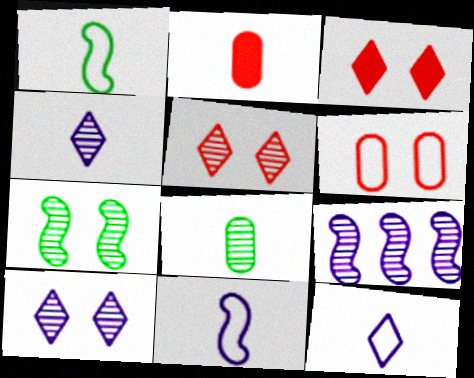[[1, 2, 4], 
[5, 8, 9]]